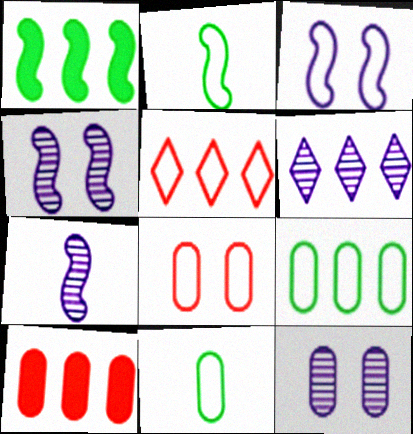[[3, 5, 11], 
[6, 7, 12], 
[10, 11, 12]]